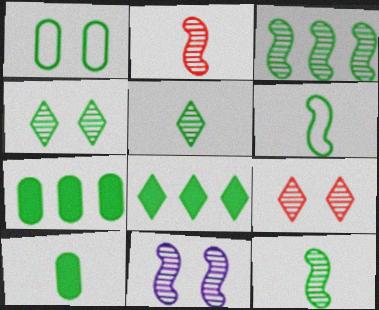[[1, 8, 12], 
[2, 3, 11], 
[4, 6, 7], 
[5, 6, 10]]